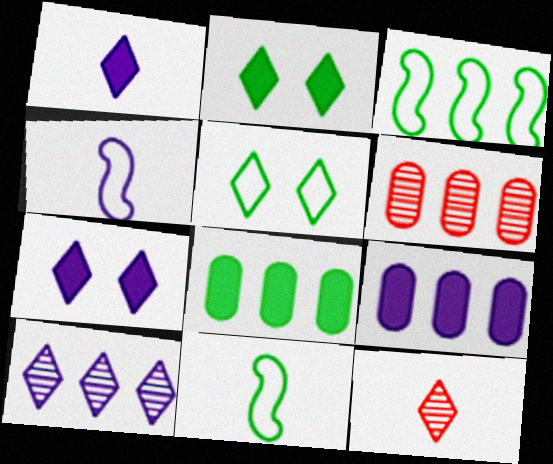[[2, 4, 6], 
[6, 7, 11]]